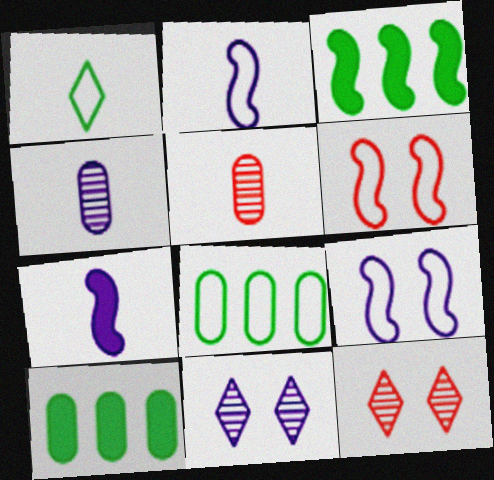[[1, 5, 7], 
[2, 10, 12], 
[7, 8, 12]]